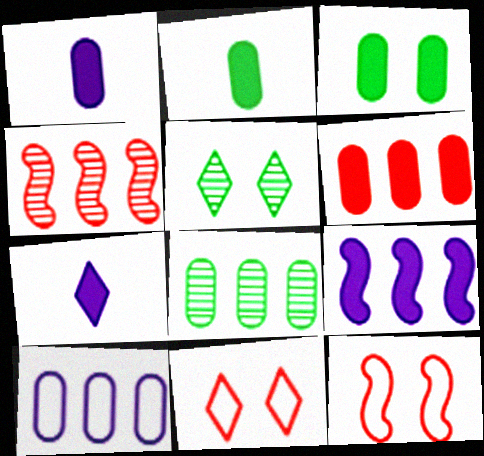[[1, 3, 6], 
[6, 8, 10], 
[7, 8, 12]]